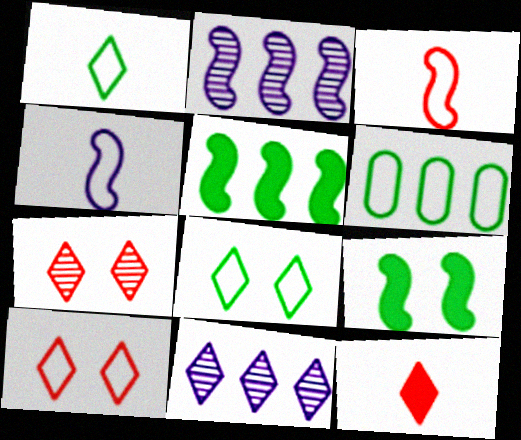[[2, 3, 9], 
[4, 6, 10], 
[8, 11, 12]]